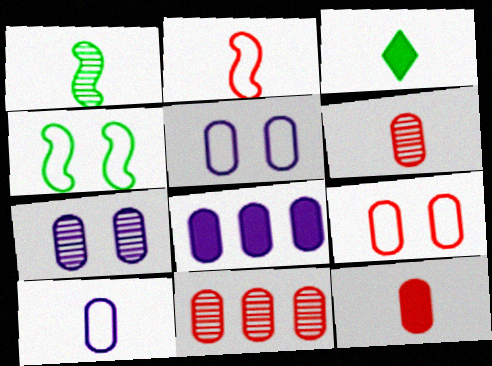[[7, 8, 10], 
[9, 11, 12]]